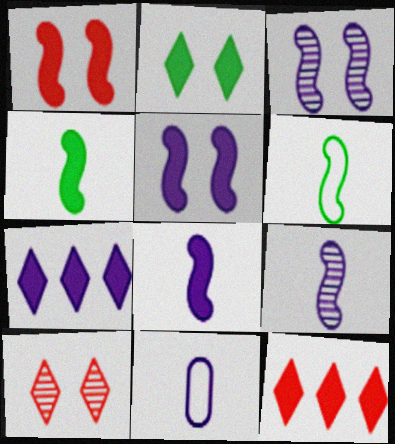[[3, 7, 11]]